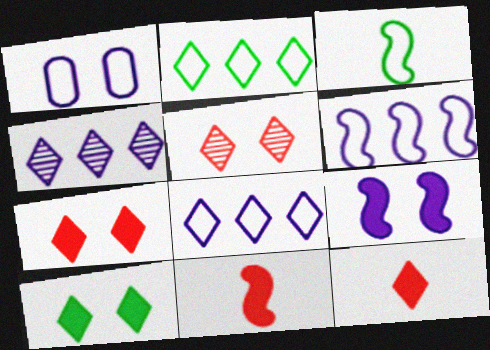[]